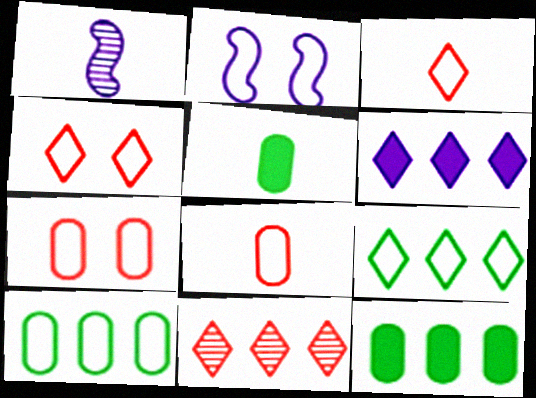[[1, 3, 5], 
[1, 4, 12], 
[2, 3, 10], 
[2, 5, 11], 
[2, 8, 9], 
[6, 9, 11]]